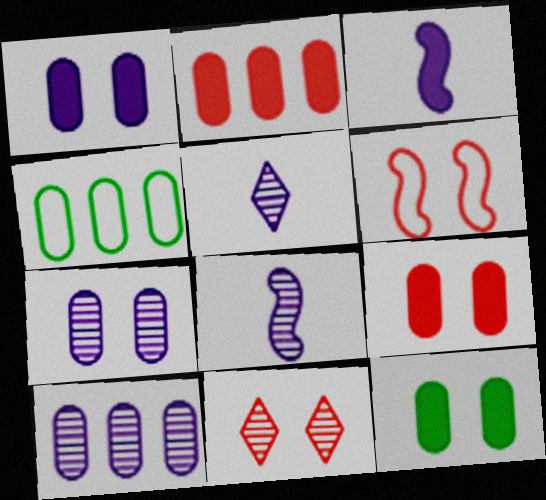[[1, 9, 12], 
[2, 4, 10], 
[3, 4, 11], 
[6, 9, 11]]